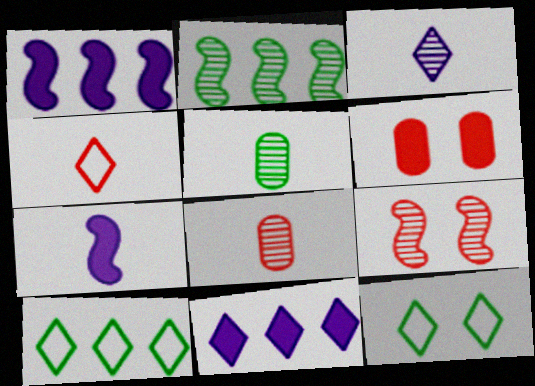[[1, 8, 12], 
[4, 5, 7]]